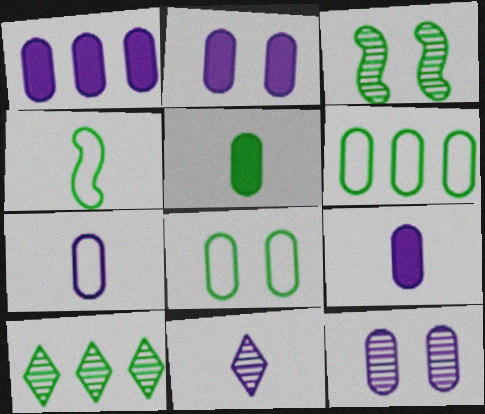[[1, 2, 9], 
[1, 7, 12]]